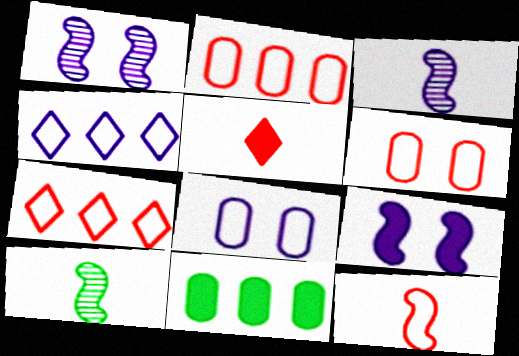[[5, 9, 11], 
[6, 7, 12]]